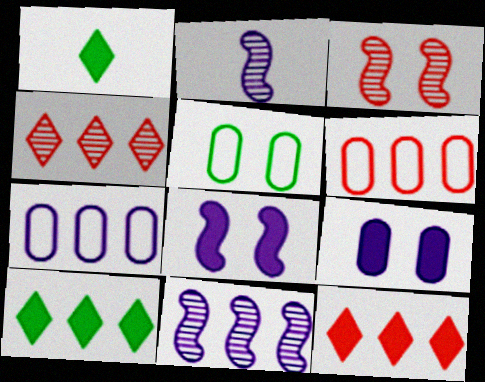[[1, 3, 7], 
[2, 5, 12], 
[6, 10, 11]]